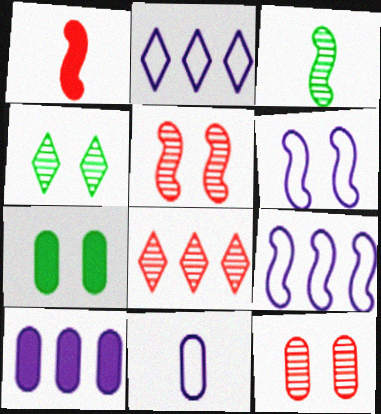[[2, 6, 11]]